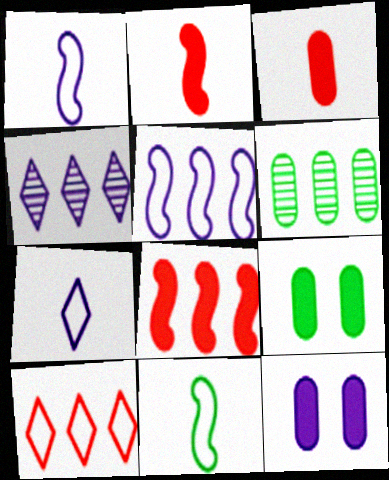[[1, 4, 12]]